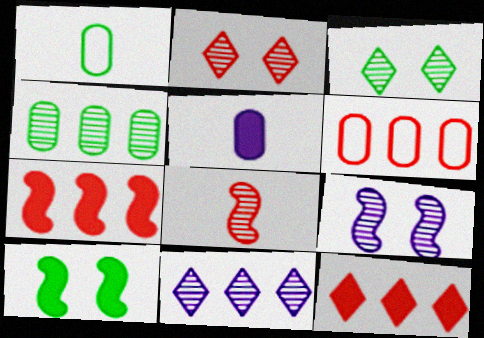[[1, 9, 12], 
[5, 10, 12]]